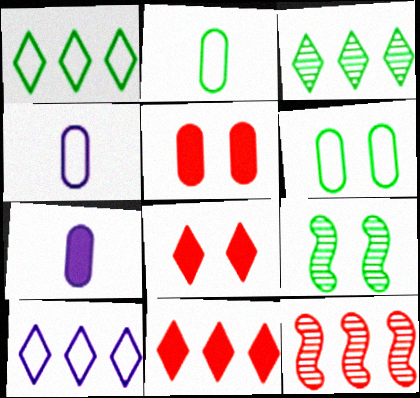[[3, 10, 11], 
[4, 9, 11]]